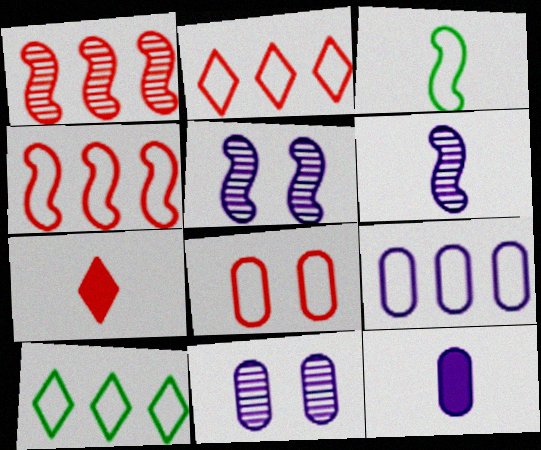[[1, 7, 8], 
[4, 9, 10], 
[9, 11, 12]]